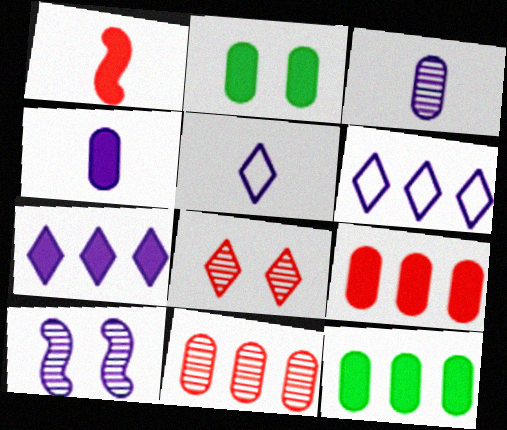[[1, 2, 7], 
[2, 4, 9], 
[4, 6, 10]]